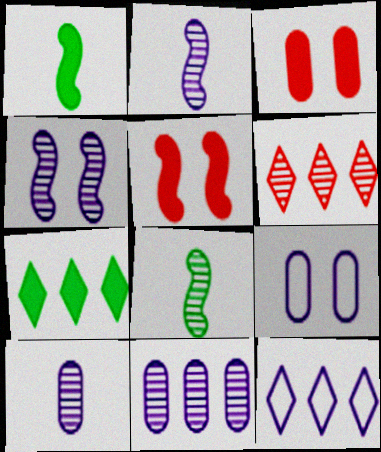[[1, 6, 9], 
[3, 8, 12], 
[6, 7, 12]]